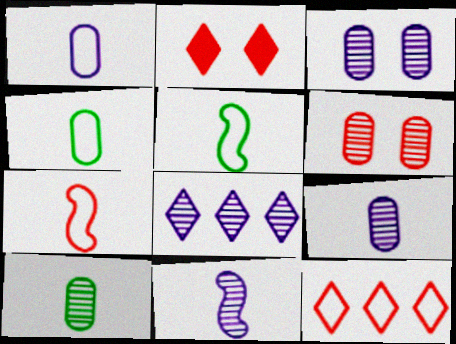[[3, 8, 11]]